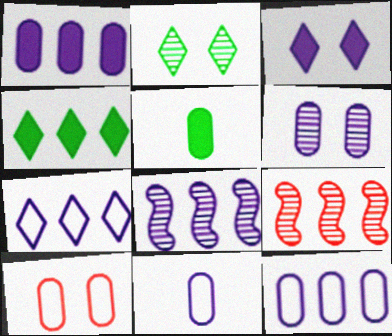[[1, 6, 11], 
[1, 7, 8], 
[3, 8, 11], 
[4, 9, 12]]